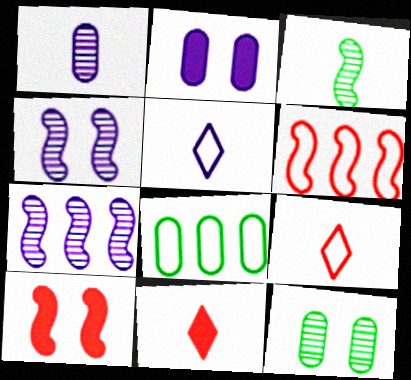[[2, 5, 7], 
[4, 8, 11]]